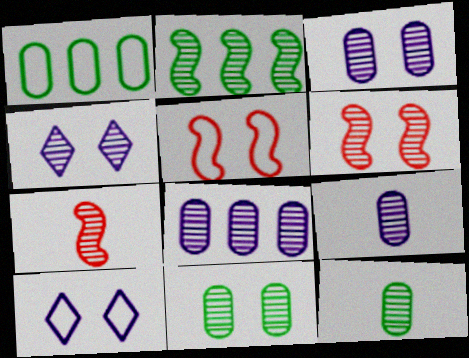[[3, 8, 9], 
[4, 6, 11]]